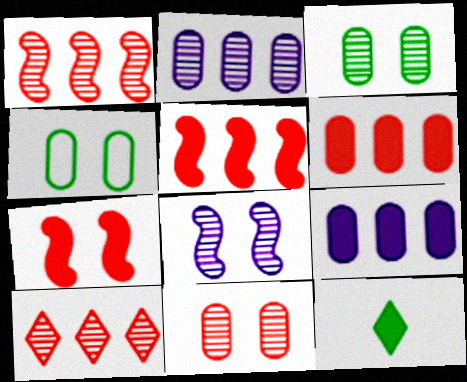[[7, 9, 12]]